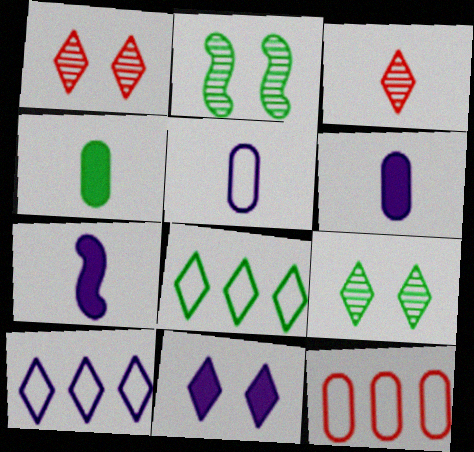[[2, 4, 8], 
[3, 8, 11], 
[7, 9, 12]]